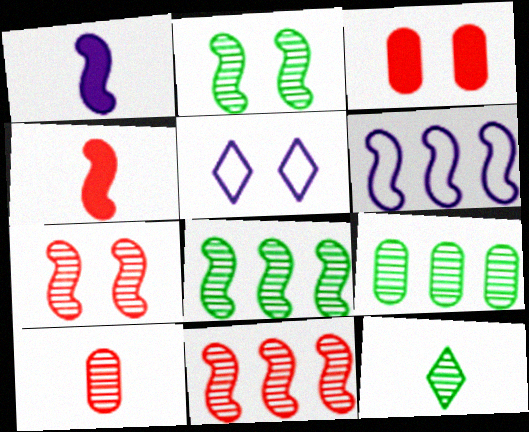[[2, 3, 5], 
[2, 4, 6], 
[2, 9, 12], 
[3, 6, 12], 
[4, 5, 9]]